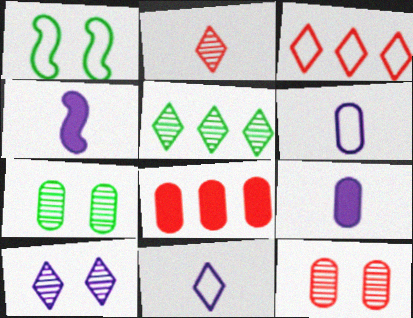[[1, 3, 6], 
[2, 5, 10], 
[3, 4, 7], 
[6, 7, 8]]